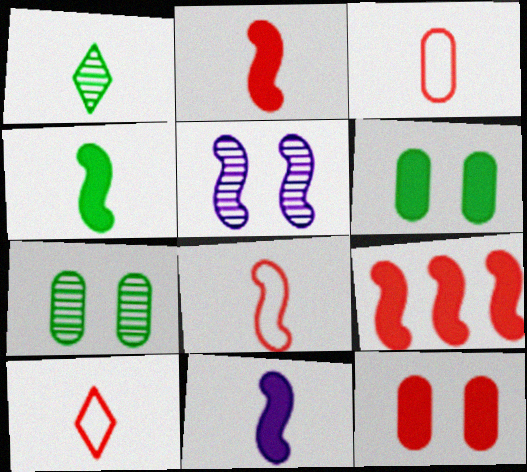[[1, 3, 11], 
[2, 4, 11], 
[3, 8, 10]]